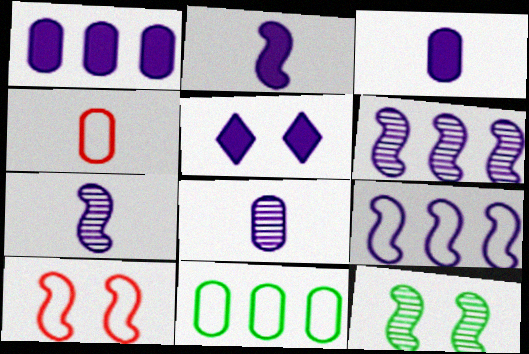[[1, 2, 5], 
[5, 8, 9]]